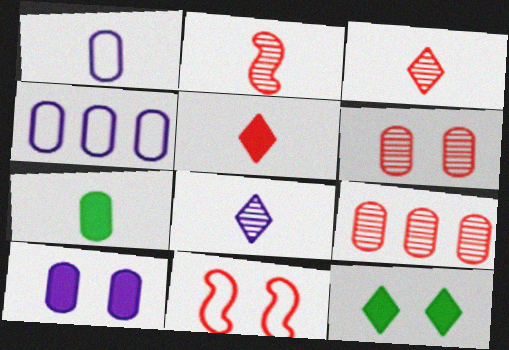[[2, 4, 12], 
[4, 6, 7], 
[5, 9, 11]]